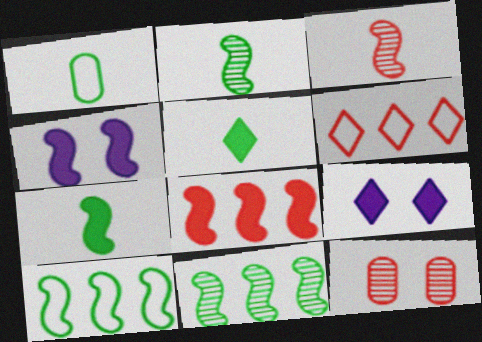[[1, 2, 5], 
[3, 4, 10], 
[4, 7, 8]]